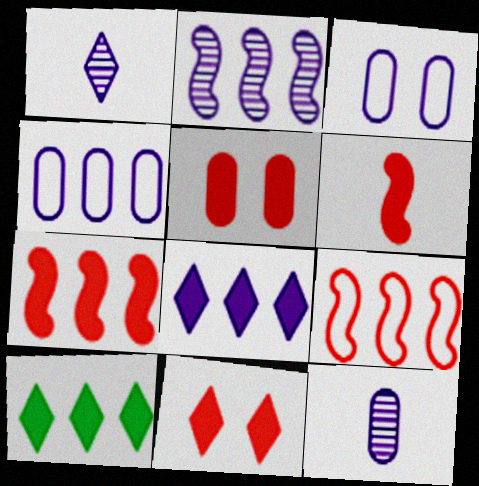[[2, 4, 8]]